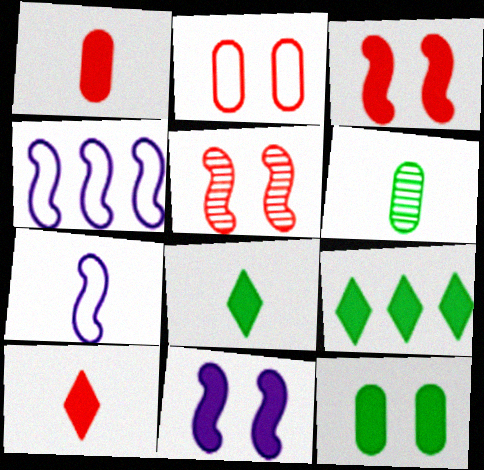[[1, 9, 11], 
[6, 7, 10]]